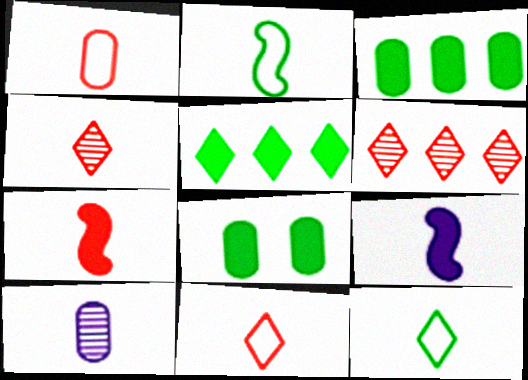[[1, 4, 7], 
[7, 10, 12]]